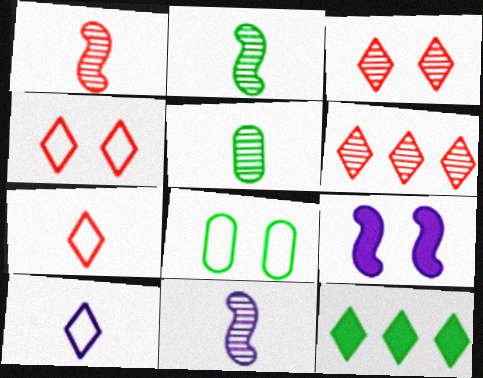[[1, 2, 11], 
[2, 8, 12], 
[3, 8, 9], 
[3, 10, 12]]